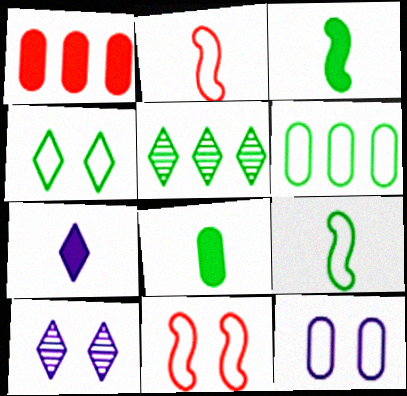[[1, 9, 10], 
[4, 6, 9], 
[4, 11, 12]]